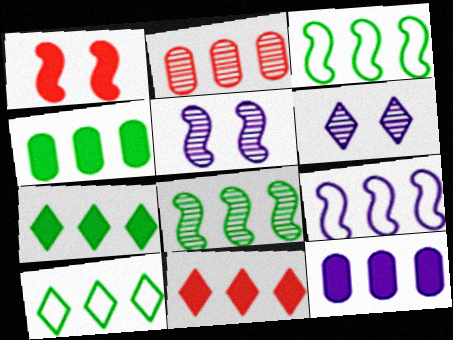[[2, 7, 9], 
[4, 8, 10]]